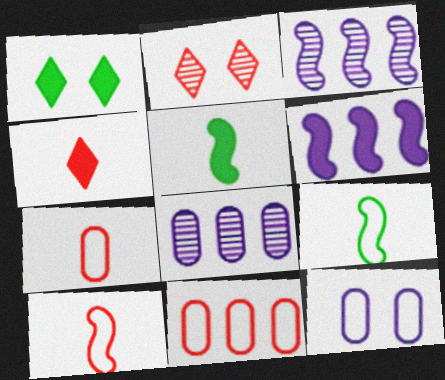[[1, 3, 7], 
[1, 8, 10]]